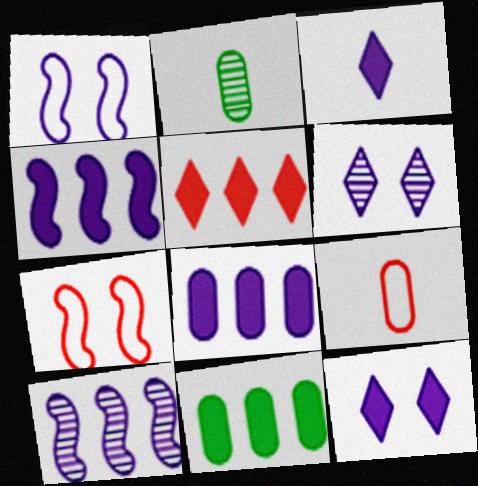[[1, 2, 5], 
[4, 5, 11]]